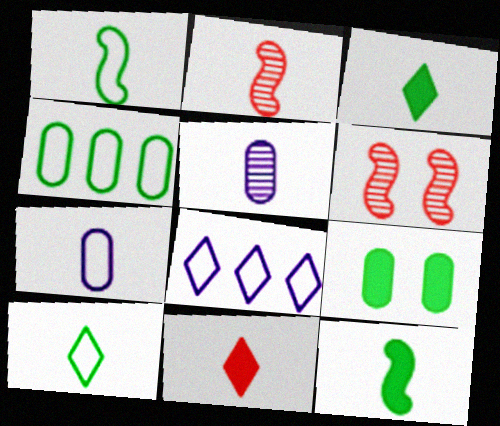[[1, 5, 11], 
[2, 3, 7], 
[2, 8, 9]]